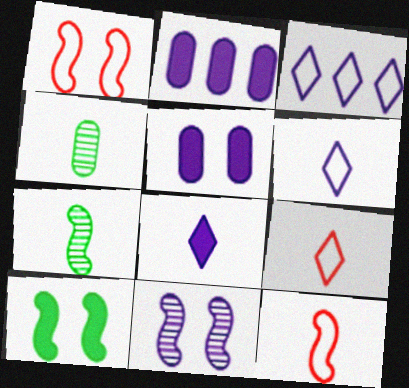[[1, 10, 11], 
[2, 6, 11], 
[4, 8, 12]]